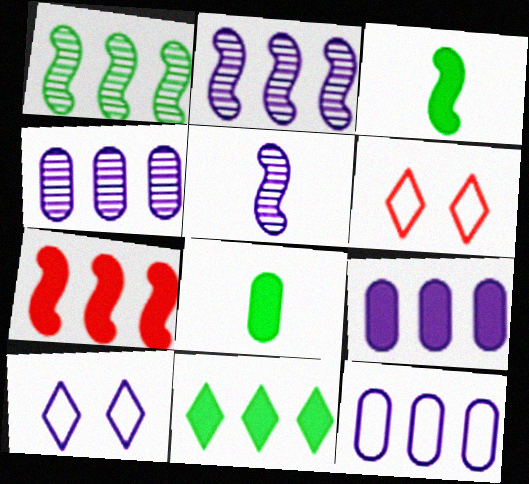[[2, 6, 8], 
[3, 4, 6], 
[4, 9, 12], 
[5, 9, 10], 
[7, 9, 11]]